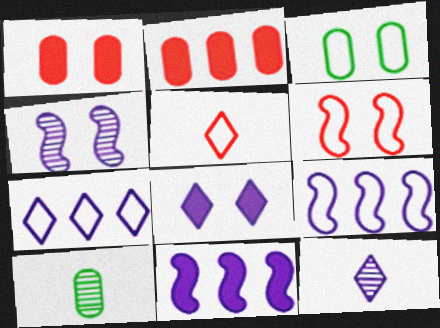[[3, 5, 9], 
[7, 8, 12]]